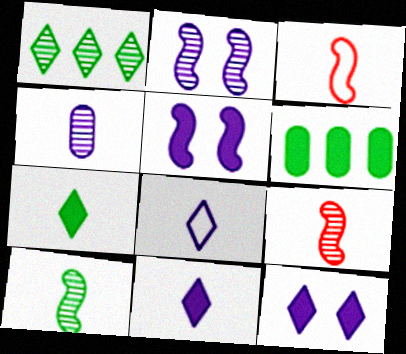[[3, 4, 7]]